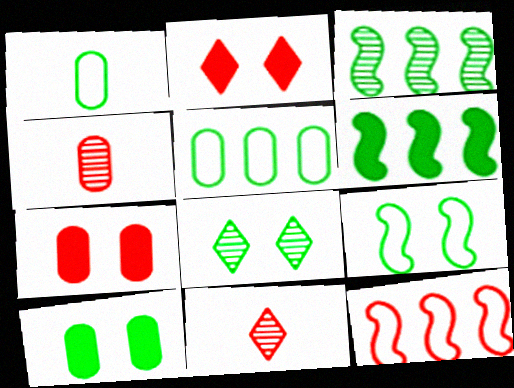[[1, 6, 8], 
[2, 4, 12], 
[7, 11, 12], 
[8, 9, 10]]